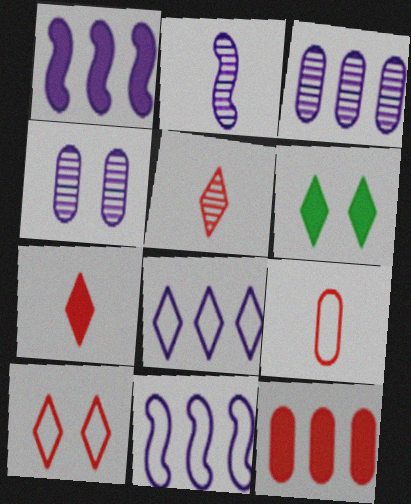[[1, 3, 8], 
[5, 6, 8]]